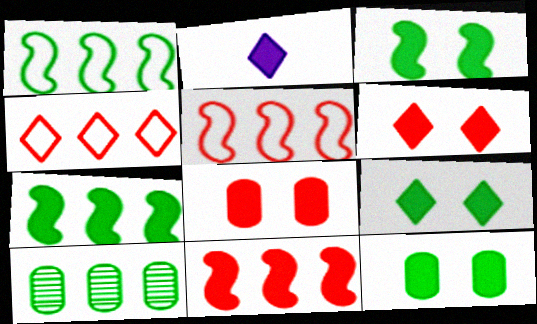[[2, 7, 8], 
[2, 11, 12], 
[3, 9, 12]]